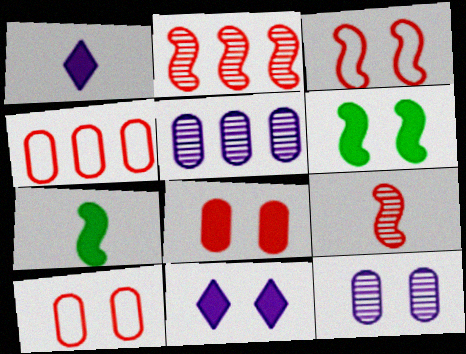[[6, 8, 11]]